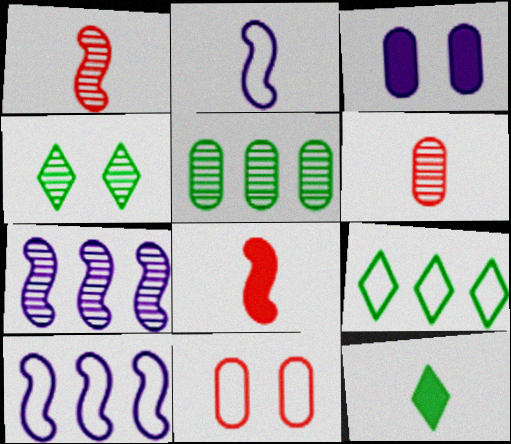[[1, 3, 9], 
[2, 6, 12], 
[2, 9, 11], 
[4, 6, 7], 
[4, 9, 12], 
[7, 11, 12]]